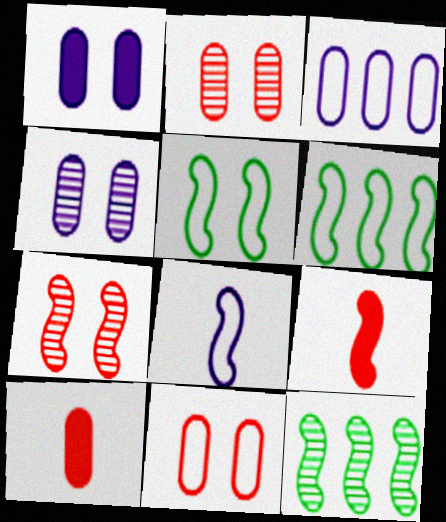[]